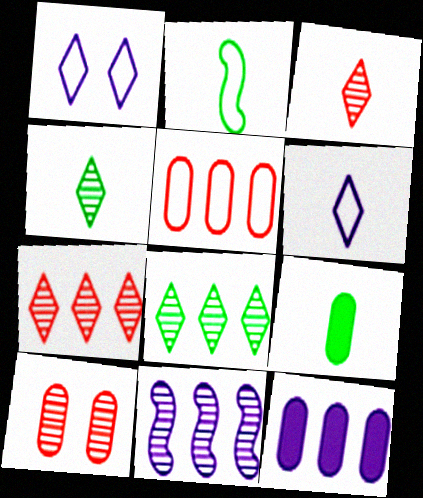[[1, 2, 5], 
[2, 4, 9], 
[4, 10, 11]]